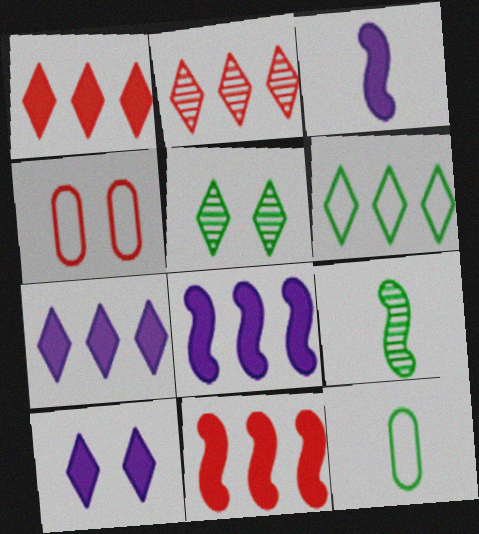[[2, 6, 7], 
[4, 7, 9]]